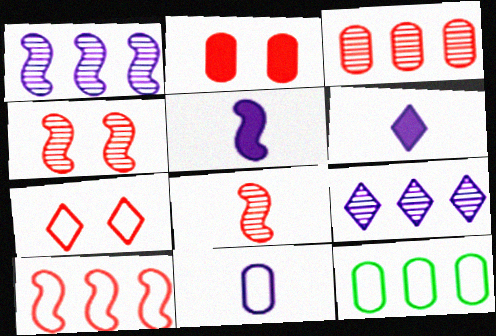[[2, 4, 7], 
[4, 6, 12]]